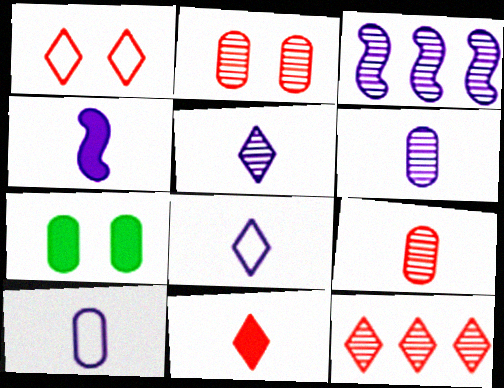[[1, 11, 12], 
[4, 5, 10], 
[4, 6, 8]]